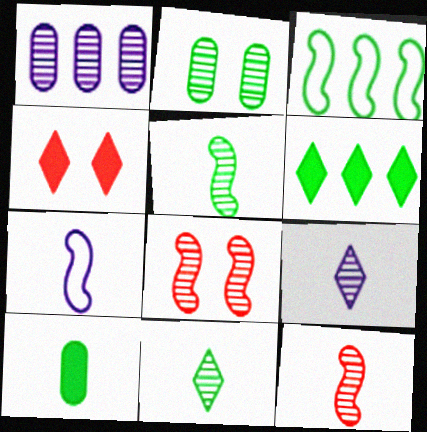[[1, 8, 11]]